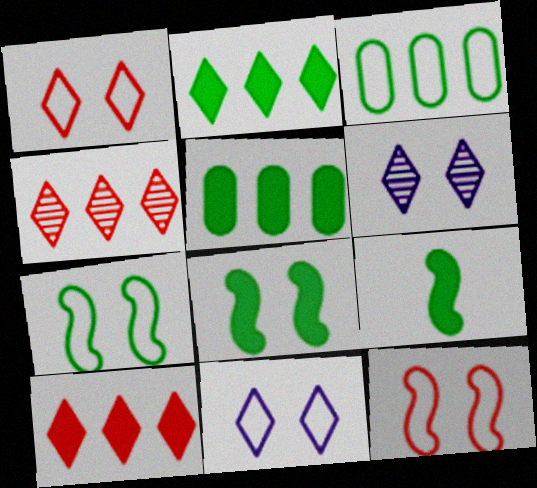[]